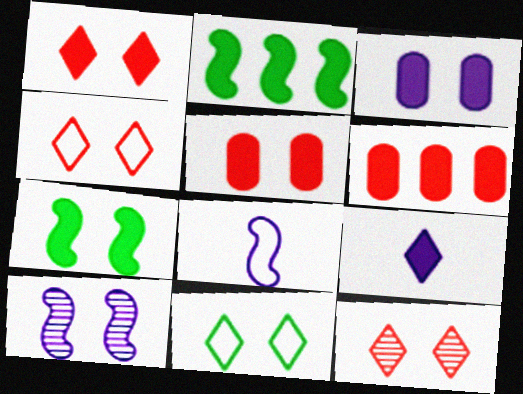[[1, 3, 7], 
[1, 4, 12], 
[2, 5, 9], 
[5, 10, 11], 
[6, 7, 9]]